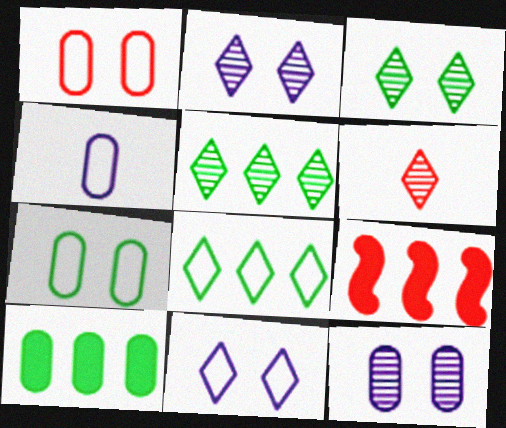[[1, 6, 9], 
[2, 5, 6], 
[3, 4, 9]]